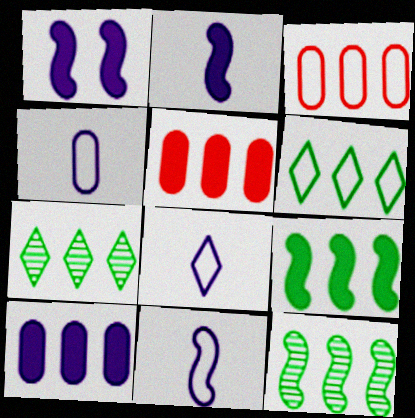[[4, 8, 11]]